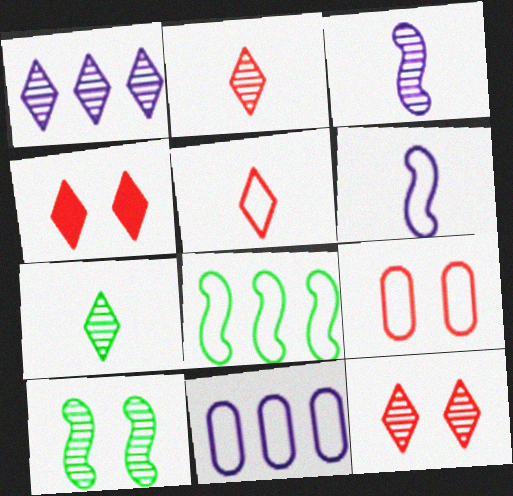[[1, 7, 12]]